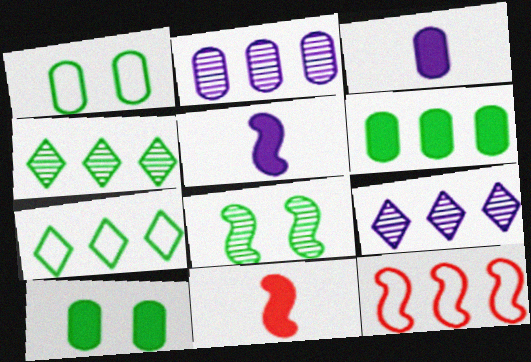[[1, 9, 11], 
[5, 8, 12], 
[6, 9, 12]]